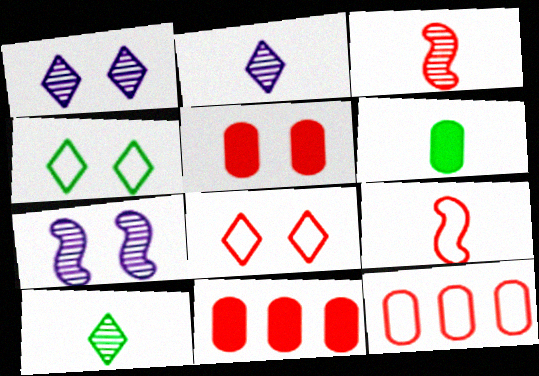[[2, 6, 9], 
[3, 8, 11], 
[4, 5, 7], 
[8, 9, 12]]